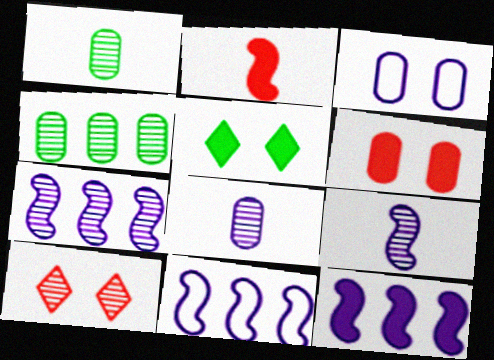[[1, 7, 10], 
[4, 9, 10], 
[7, 11, 12]]